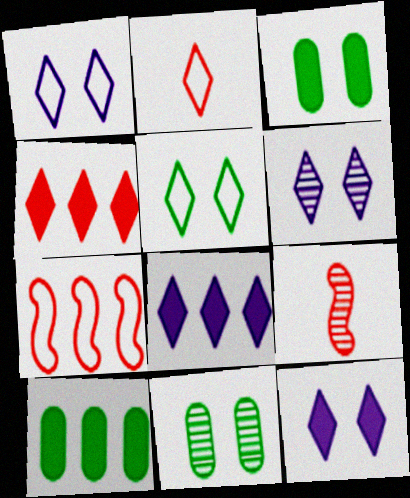[[1, 6, 12], 
[1, 9, 10]]